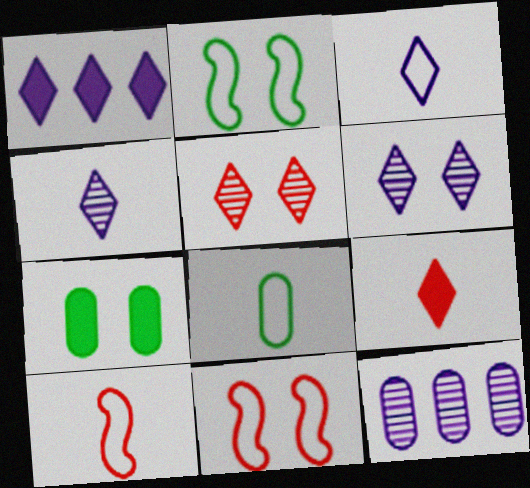[[1, 3, 6], 
[2, 9, 12], 
[3, 8, 10], 
[6, 7, 11]]